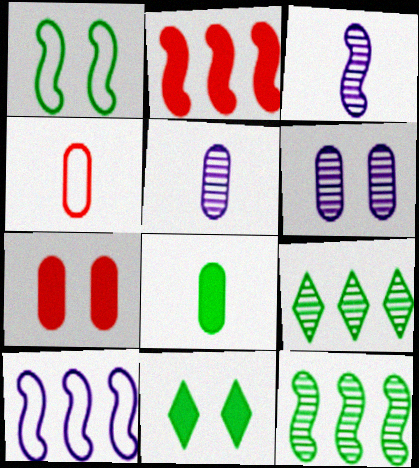[[1, 2, 3], 
[1, 8, 9], 
[2, 10, 12], 
[4, 5, 8]]